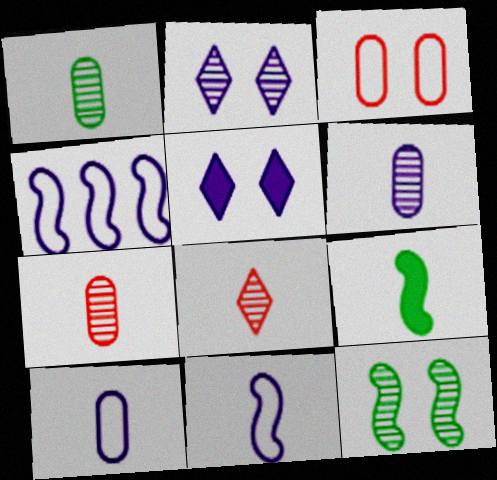[[1, 6, 7], 
[3, 5, 12], 
[4, 5, 6], 
[8, 9, 10]]